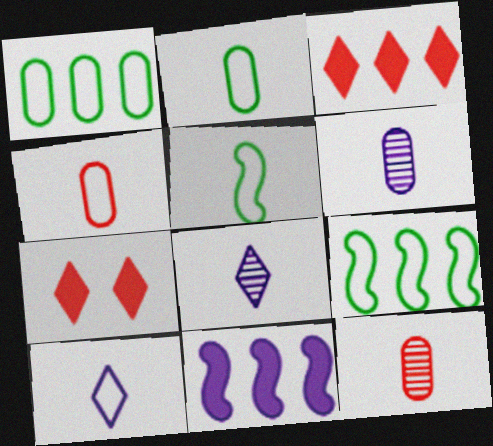[[4, 5, 10], 
[6, 7, 9]]